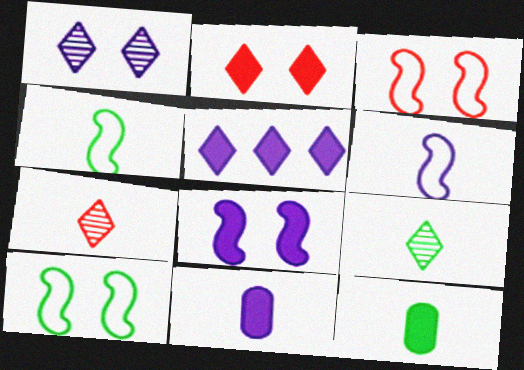[[4, 7, 11], 
[4, 9, 12], 
[5, 8, 11], 
[6, 7, 12]]